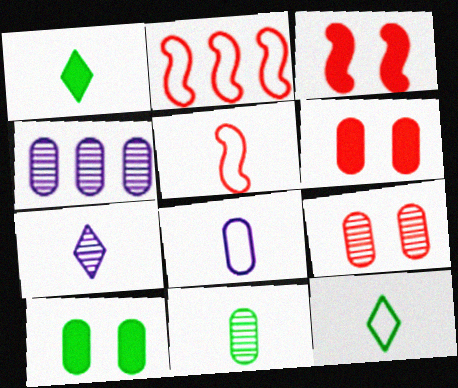[[2, 7, 10], 
[3, 4, 12], 
[4, 9, 11], 
[5, 8, 12]]